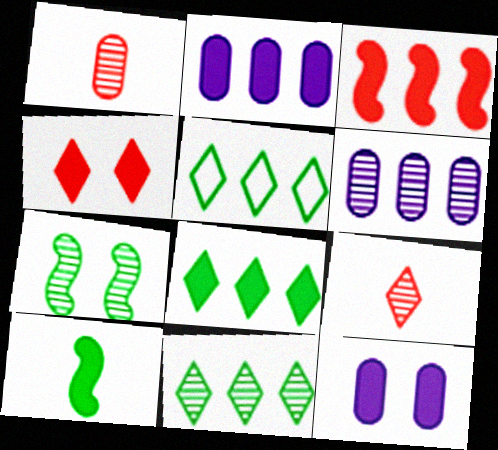[[2, 3, 8], 
[2, 4, 10], 
[3, 5, 6], 
[5, 8, 11], 
[6, 7, 9]]